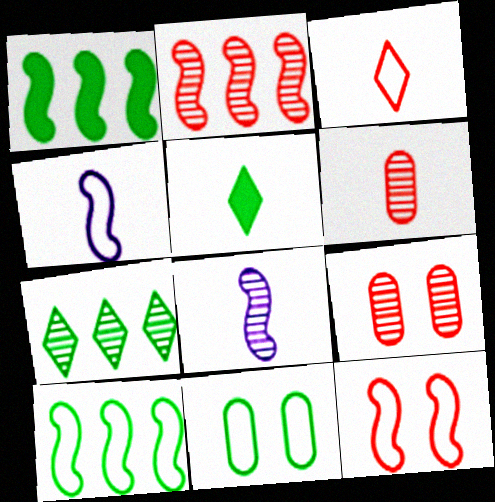[[1, 8, 12], 
[4, 5, 6], 
[4, 10, 12], 
[7, 8, 9]]